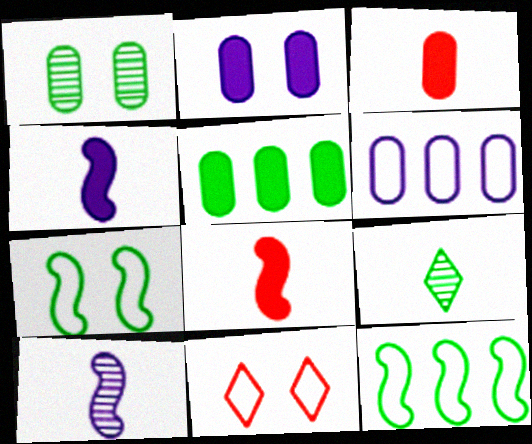[[1, 3, 6], 
[2, 3, 5], 
[5, 7, 9], 
[5, 10, 11]]